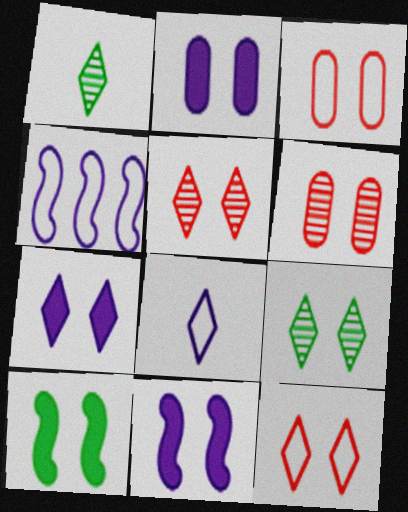[[2, 7, 11], 
[3, 9, 11], 
[7, 9, 12]]